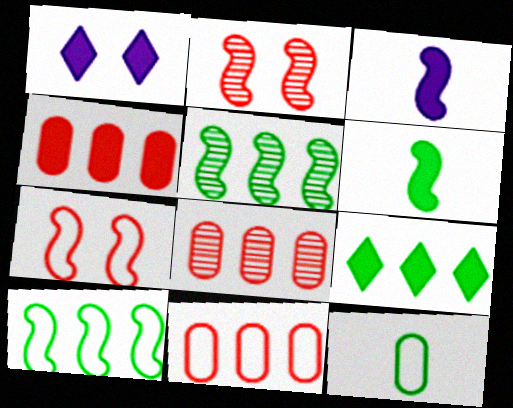[[1, 4, 6], 
[2, 3, 10], 
[3, 5, 7], 
[4, 8, 11]]